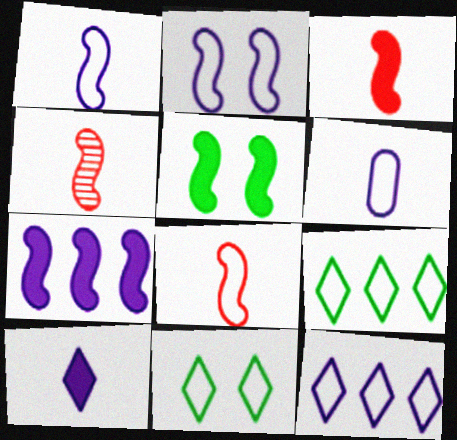[[2, 6, 12], 
[3, 4, 8], 
[3, 5, 7]]